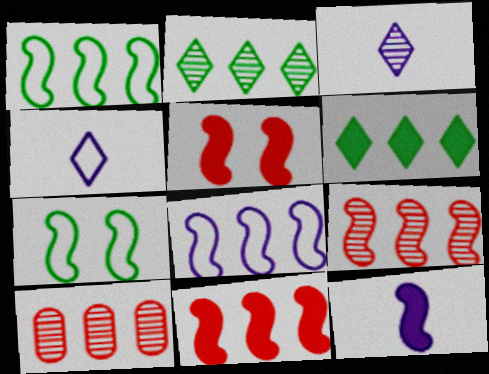[[6, 8, 10], 
[7, 9, 12]]